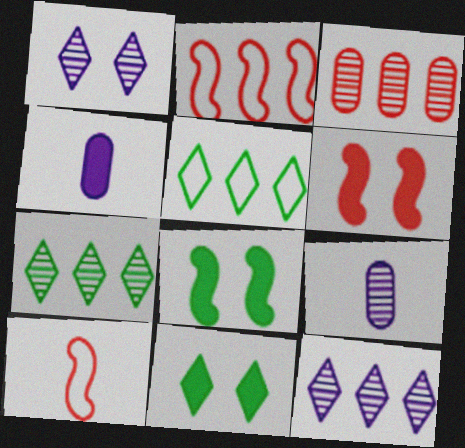[[2, 9, 11], 
[5, 6, 9]]